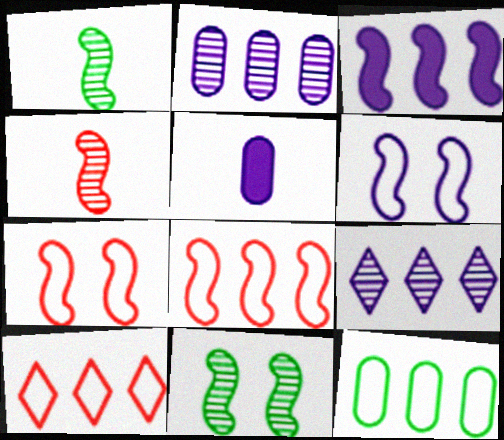[[1, 3, 7], 
[5, 6, 9], 
[5, 10, 11]]